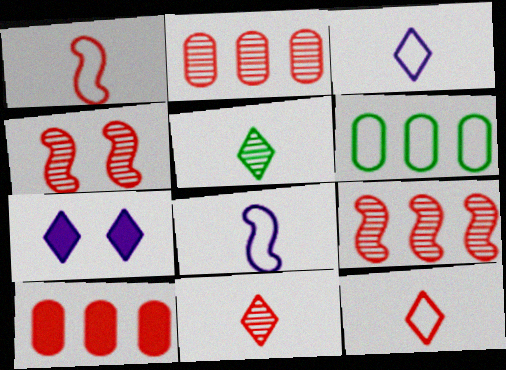[[2, 4, 11], 
[4, 10, 12]]